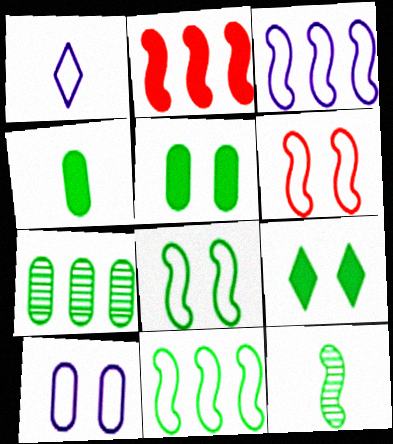[[1, 3, 10]]